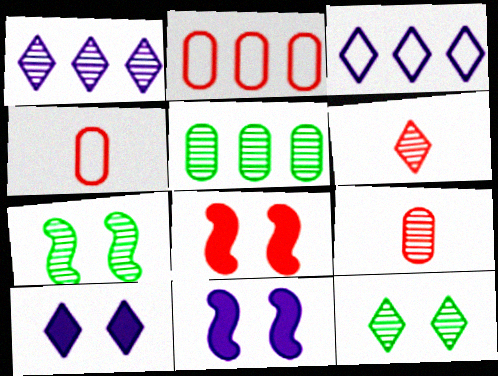[[1, 6, 12], 
[1, 7, 9], 
[2, 6, 8]]